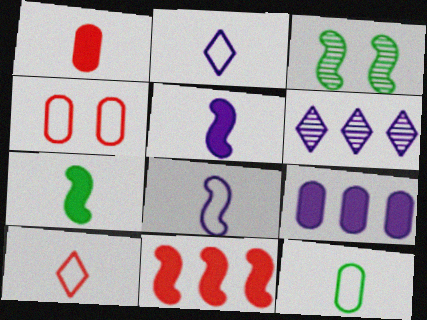[[3, 8, 11], 
[3, 9, 10], 
[4, 6, 7], 
[8, 10, 12]]